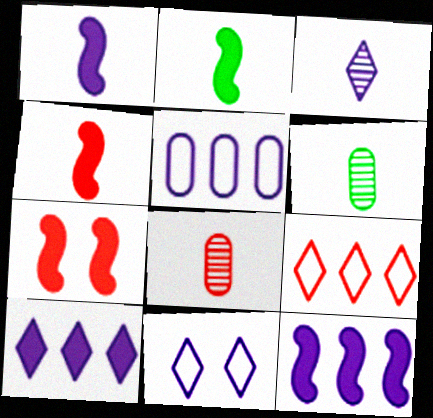[[1, 2, 4], 
[2, 7, 12], 
[3, 10, 11], 
[7, 8, 9]]